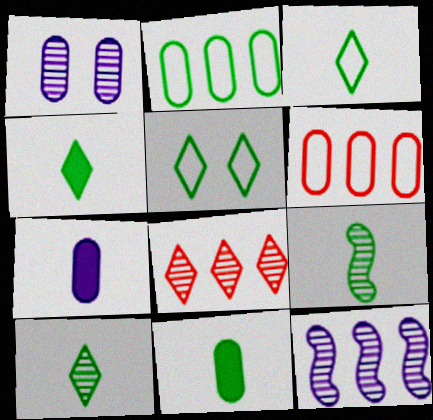[[1, 6, 11], 
[1, 8, 9], 
[3, 4, 10], 
[3, 9, 11]]